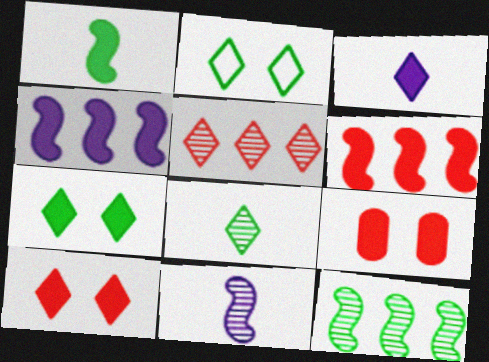[[2, 3, 5]]